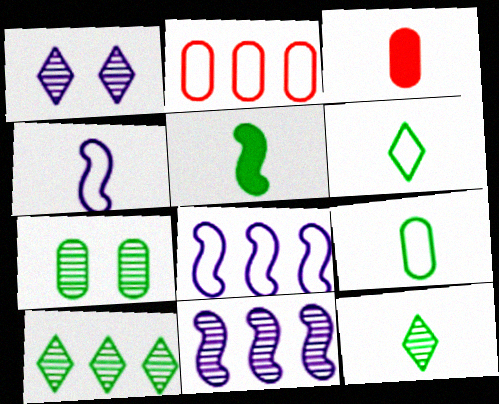[[1, 2, 5], 
[3, 4, 12], 
[5, 9, 12]]